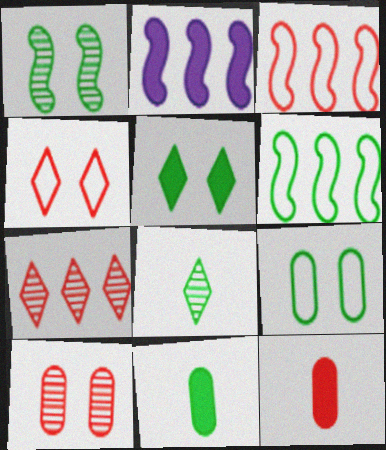[[1, 5, 9], 
[2, 5, 12]]